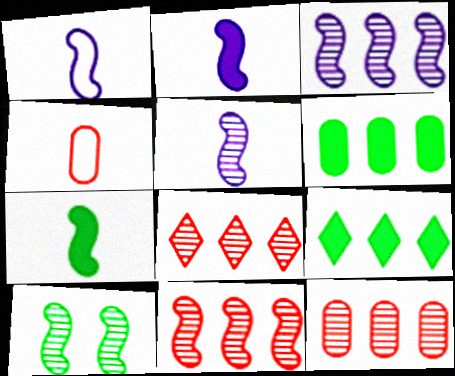[[1, 2, 5], 
[5, 10, 11], 
[8, 11, 12]]